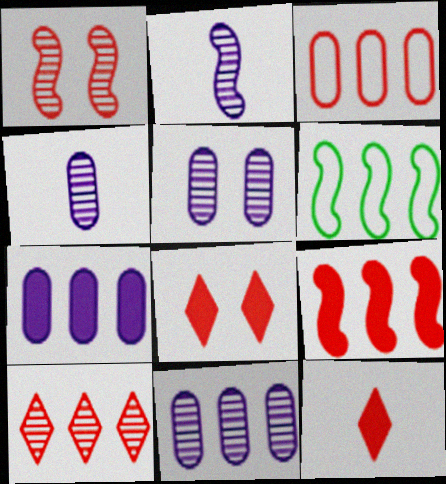[[1, 3, 12], 
[3, 9, 10], 
[4, 5, 11], 
[4, 6, 8], 
[5, 6, 12], 
[6, 7, 10]]